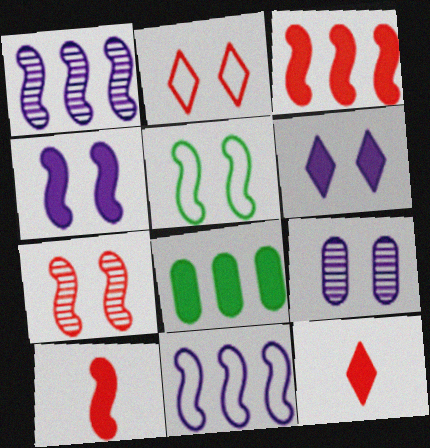[[1, 5, 10], 
[4, 5, 7], 
[4, 8, 12], 
[6, 8, 10]]